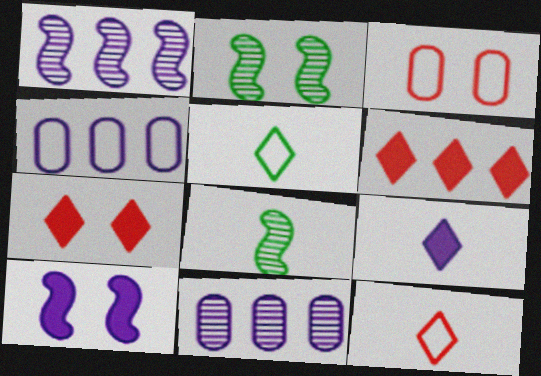[[4, 7, 8]]